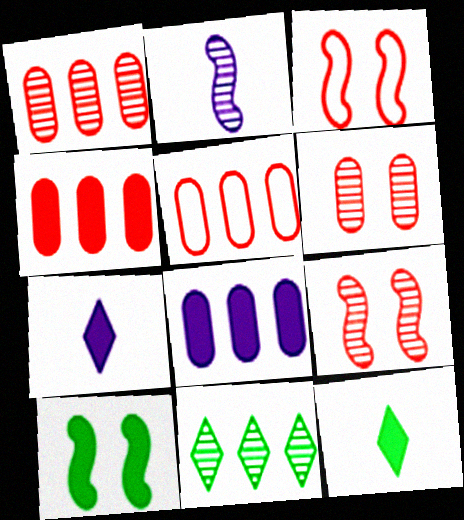[[1, 4, 5], 
[2, 6, 11], 
[4, 7, 10]]